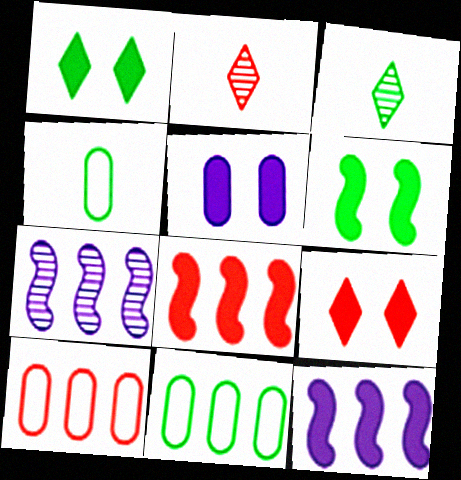[[3, 6, 11], 
[4, 7, 9], 
[5, 6, 9]]